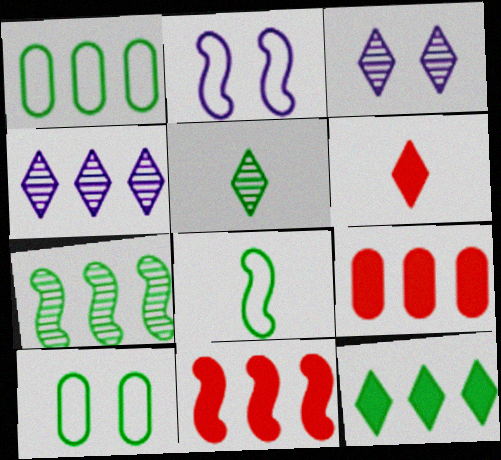[[1, 4, 11], 
[1, 7, 12], 
[2, 5, 9], 
[3, 8, 9]]